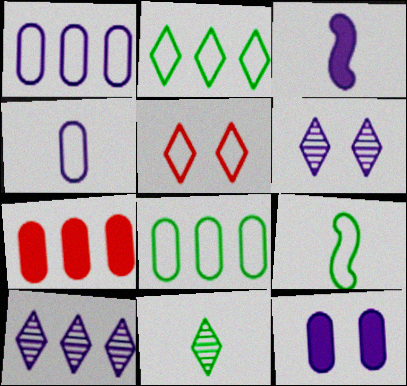[[1, 3, 6], 
[1, 5, 9], 
[6, 7, 9]]